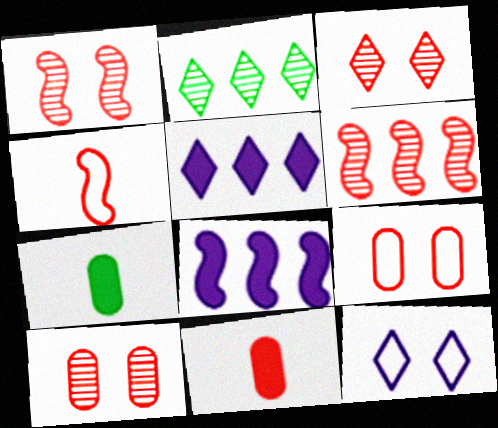[[1, 3, 10], 
[6, 7, 12]]